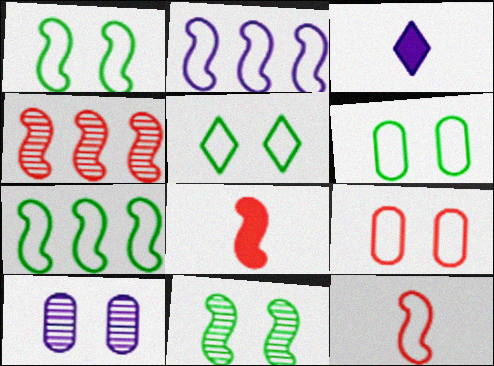[[1, 2, 12], 
[1, 5, 6], 
[2, 3, 10], 
[2, 8, 11], 
[3, 4, 6]]